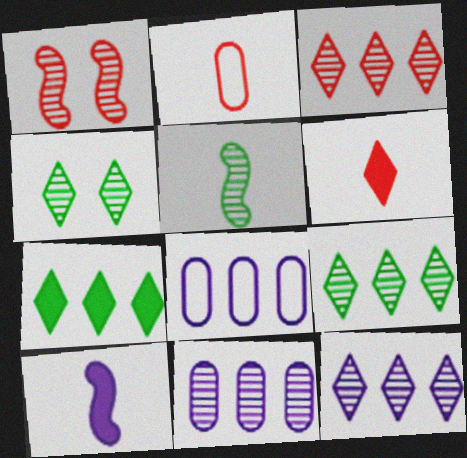[[3, 9, 12]]